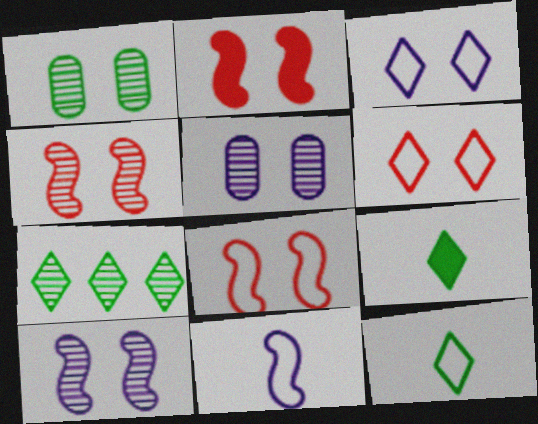[[1, 2, 3], 
[2, 4, 8]]